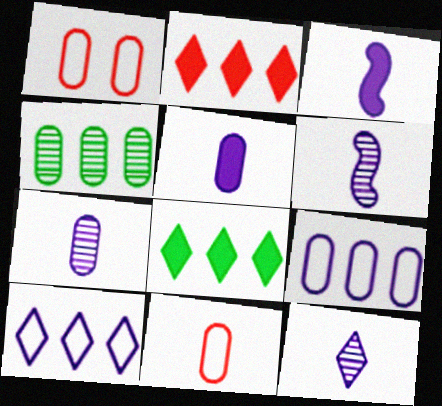[[1, 4, 5], 
[1, 6, 8], 
[6, 7, 12]]